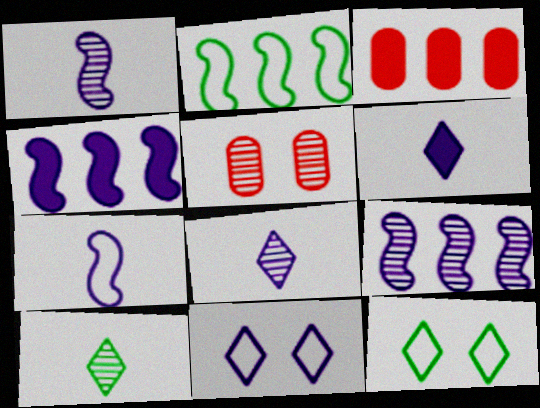[[1, 3, 12], 
[2, 5, 6], 
[5, 9, 10]]